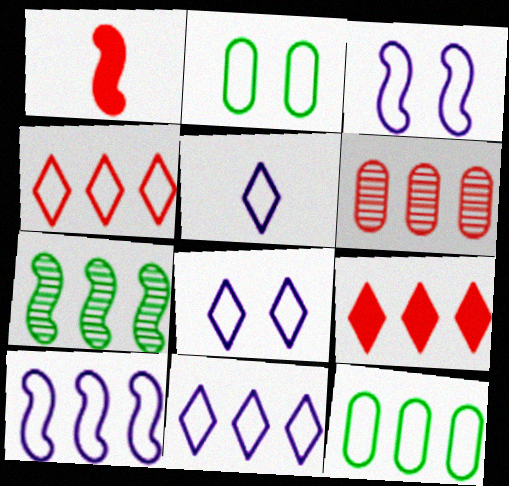[[1, 3, 7], 
[4, 10, 12], 
[5, 8, 11]]